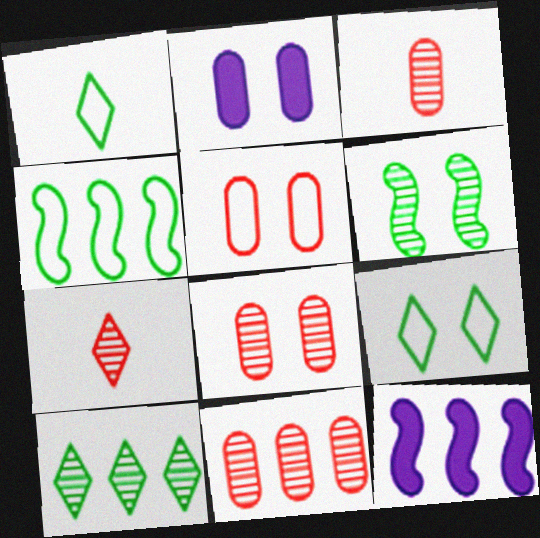[[1, 8, 12], 
[2, 4, 7], 
[3, 8, 11], 
[3, 9, 12]]